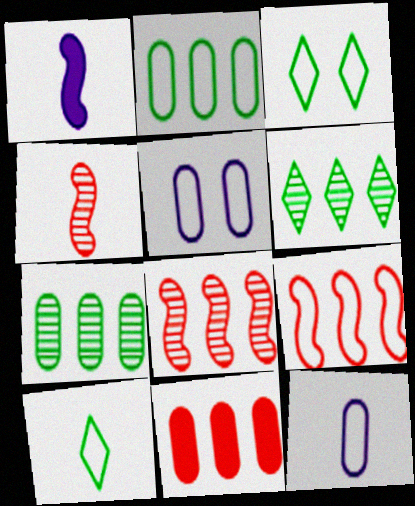[[3, 9, 12], 
[5, 9, 10]]